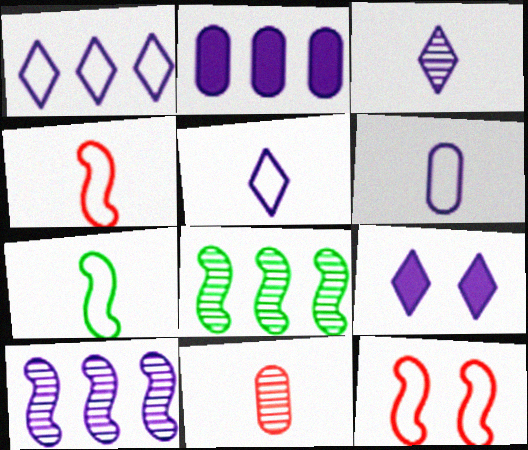[[1, 2, 10], 
[1, 3, 9], 
[6, 9, 10]]